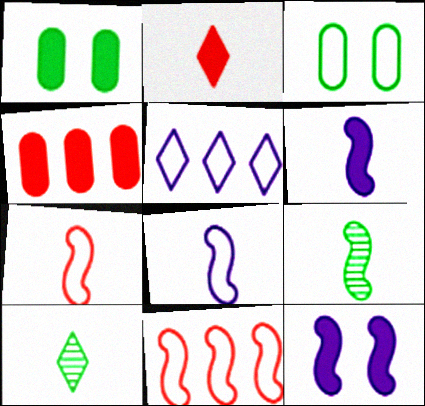[[3, 5, 7], 
[6, 7, 9], 
[9, 11, 12]]